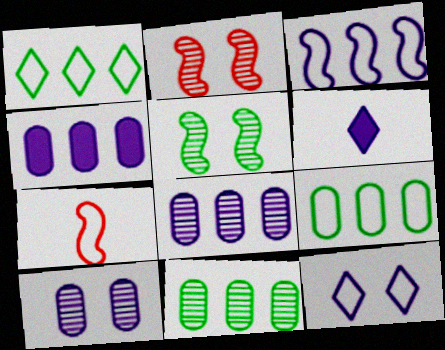[[2, 6, 9], 
[3, 6, 10], 
[7, 9, 12]]